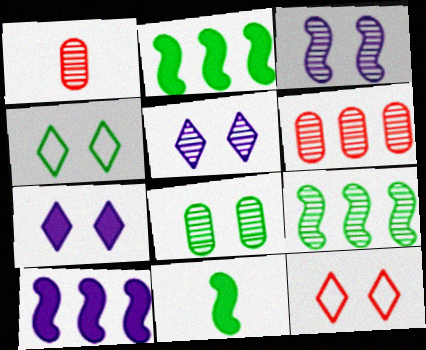[[1, 4, 10], 
[1, 5, 9]]